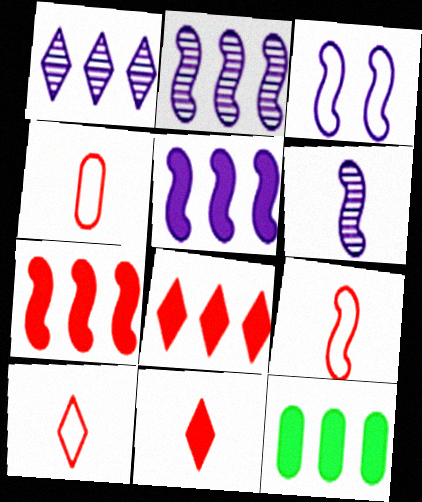[[3, 5, 6], 
[4, 9, 10], 
[5, 8, 12]]